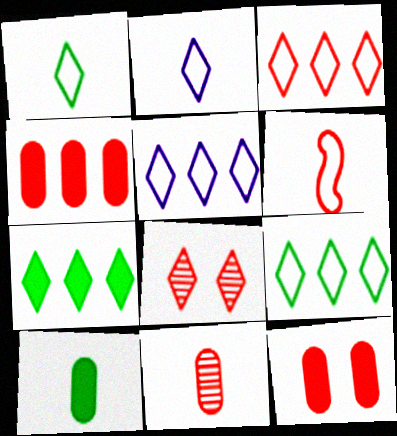[[2, 7, 8], 
[3, 5, 9], 
[4, 6, 8]]